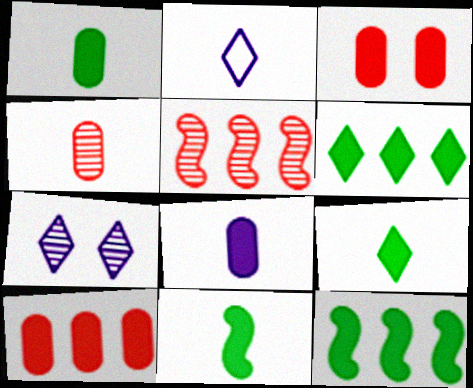[[1, 9, 11], 
[2, 4, 11]]